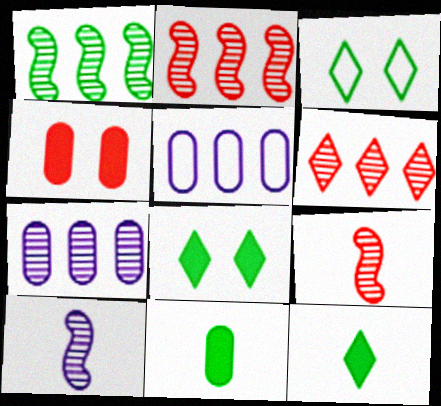[[1, 3, 11], 
[1, 6, 7], 
[5, 8, 9]]